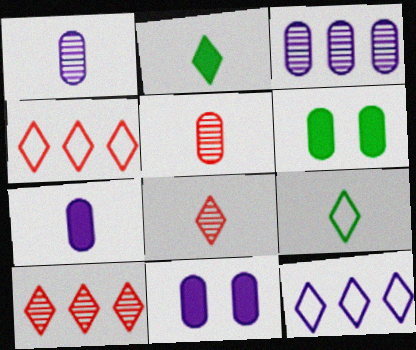[]